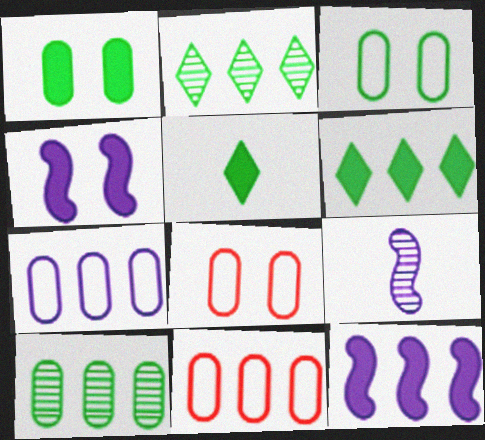[[2, 11, 12], 
[6, 8, 9]]